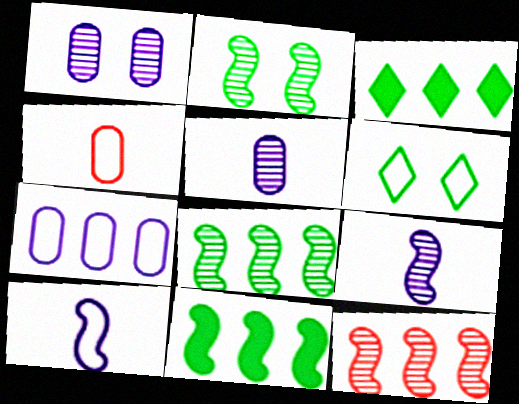[[2, 9, 12], 
[3, 7, 12]]